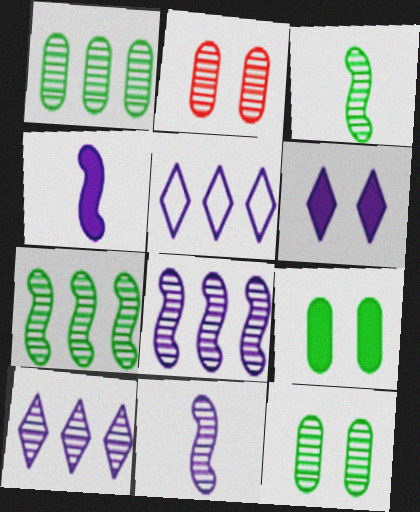[[2, 3, 10]]